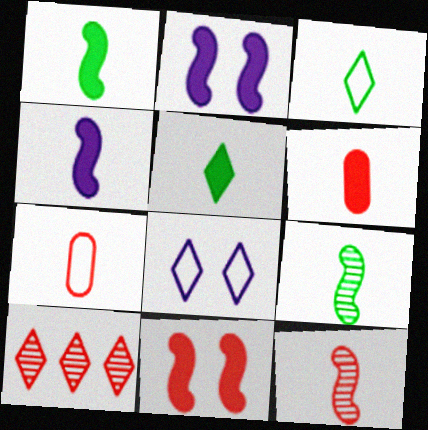[[4, 5, 6], 
[5, 8, 10], 
[7, 10, 11]]